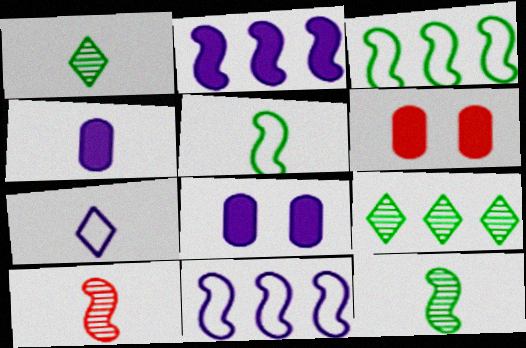[[1, 6, 11]]